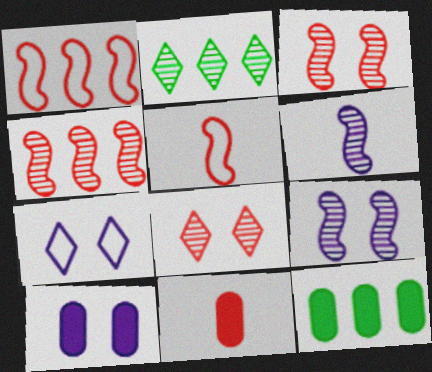[[1, 8, 11], 
[2, 5, 10], 
[7, 9, 10], 
[10, 11, 12]]